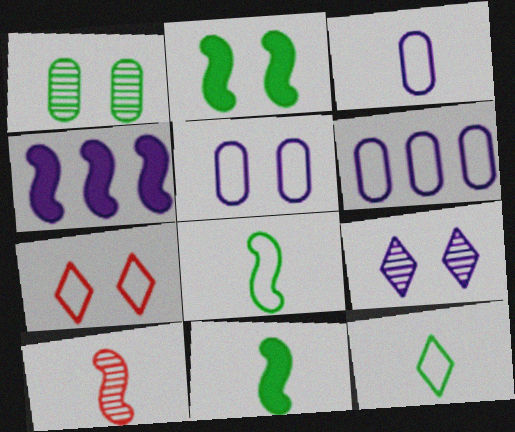[[3, 4, 9], 
[3, 5, 6], 
[6, 7, 8]]